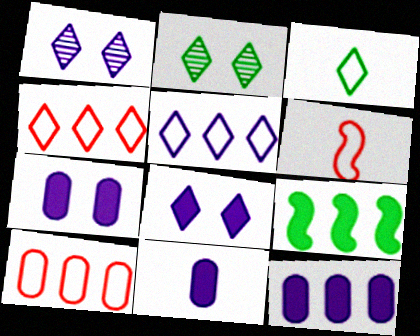[[2, 6, 12], 
[7, 11, 12]]